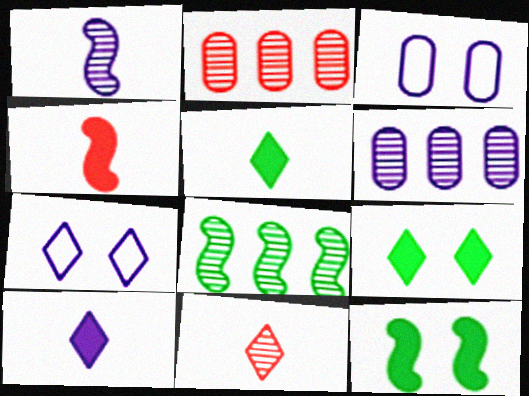[]